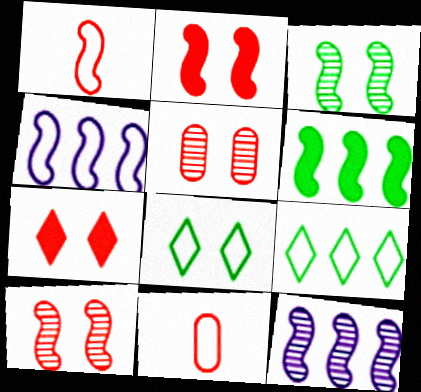[[4, 8, 11]]